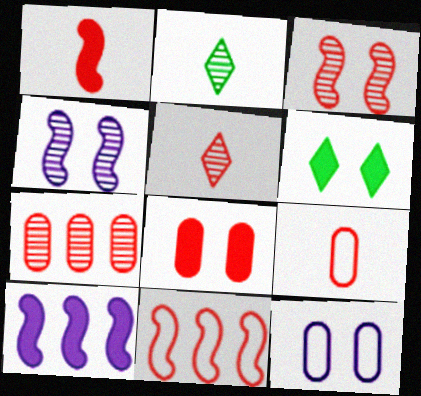[[1, 3, 11], 
[1, 5, 9], 
[2, 4, 7], 
[3, 5, 7], 
[3, 6, 12], 
[5, 8, 11], 
[7, 8, 9]]